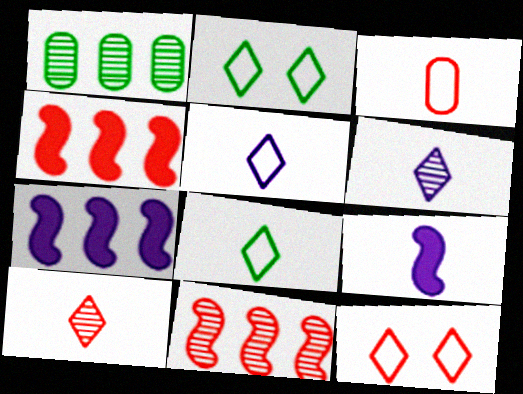[[1, 9, 12]]